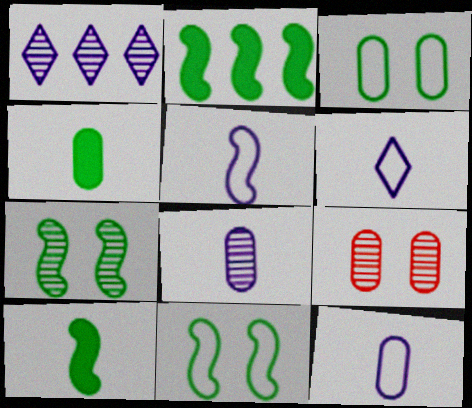[[2, 6, 9], 
[5, 6, 12]]